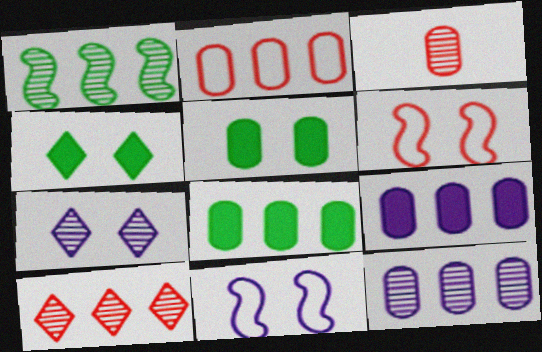[[1, 3, 7], 
[1, 10, 12], 
[2, 8, 12], 
[5, 6, 7]]